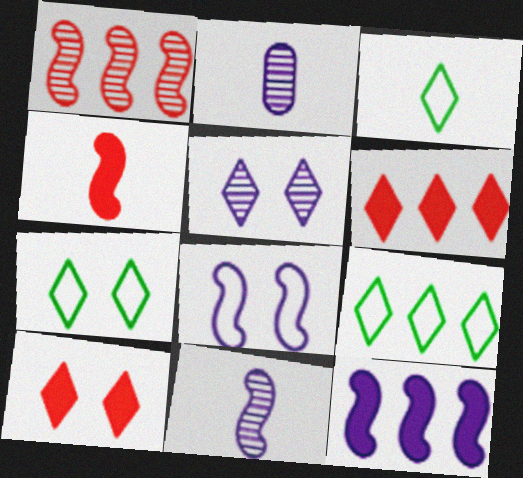[[2, 3, 4], 
[3, 5, 6], 
[3, 7, 9], 
[5, 7, 10], 
[8, 11, 12]]